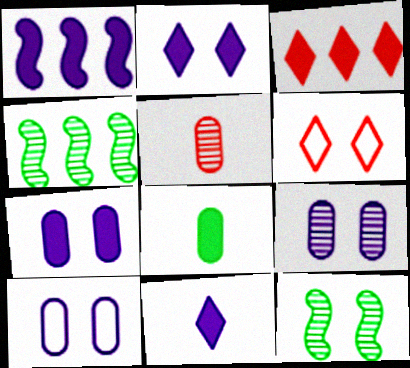[[1, 7, 11], 
[6, 7, 12], 
[7, 9, 10]]